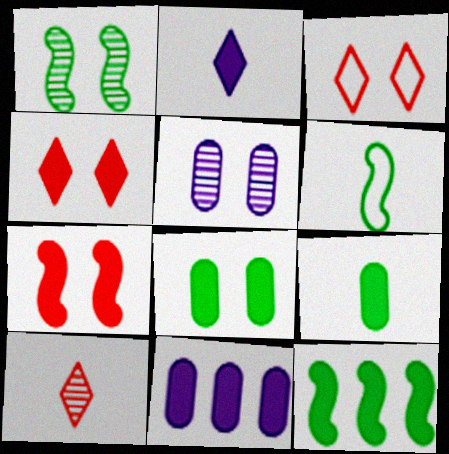[[1, 6, 12]]